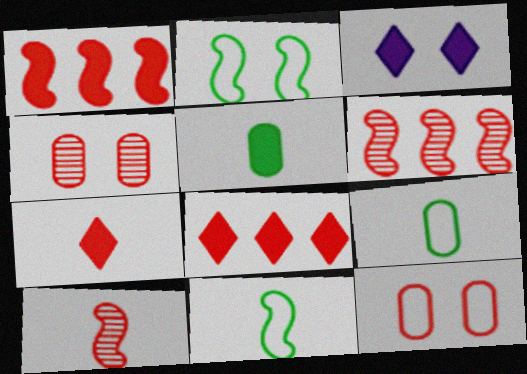[[1, 3, 5], 
[2, 3, 4], 
[3, 6, 9], 
[6, 7, 12], 
[8, 10, 12]]